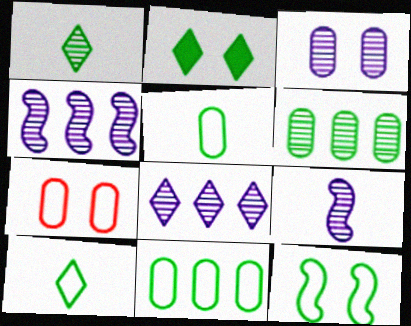[[3, 8, 9], 
[10, 11, 12]]